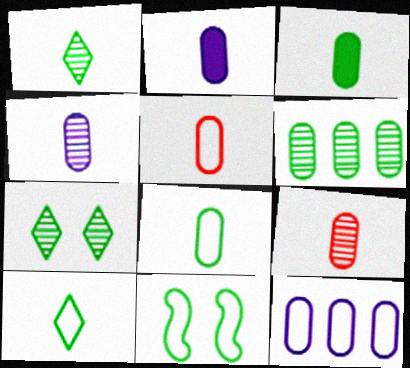[[2, 8, 9], 
[3, 4, 5]]